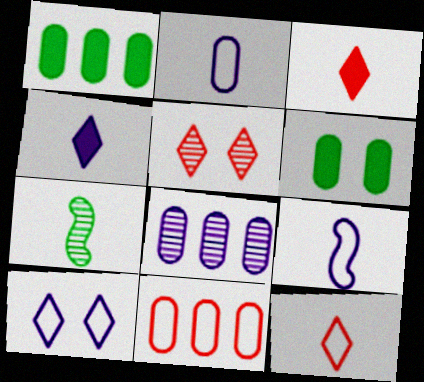[[1, 5, 9], 
[1, 8, 11], 
[2, 3, 7], 
[5, 7, 8]]